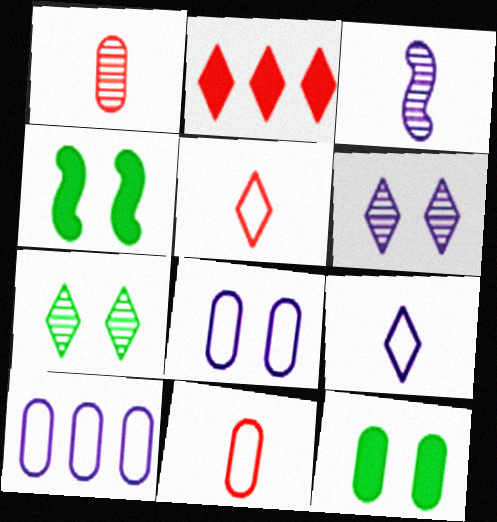[[1, 10, 12], 
[2, 7, 9]]